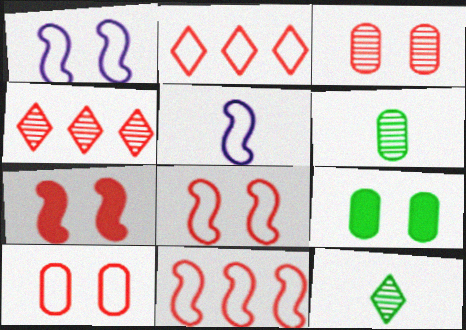[[4, 5, 9]]